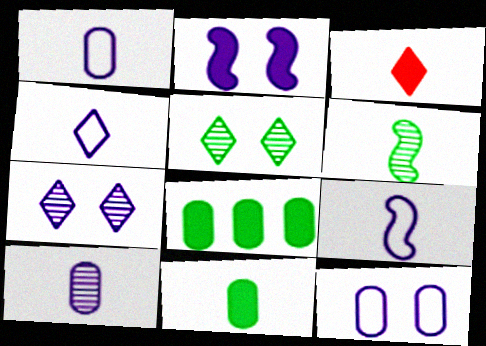[[1, 3, 6], 
[1, 4, 9], 
[2, 3, 8], 
[2, 7, 12]]